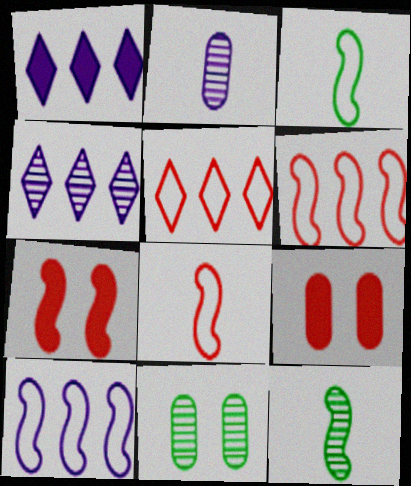[[1, 8, 11], 
[3, 4, 9], 
[7, 10, 12]]